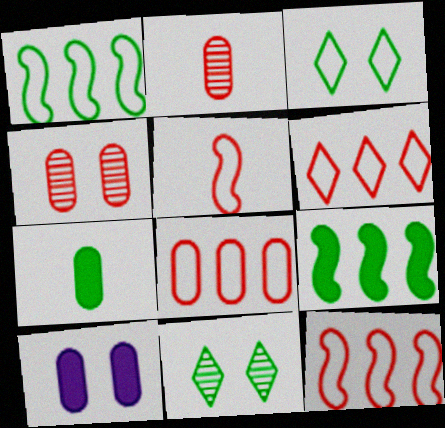[[1, 7, 11], 
[6, 8, 12]]